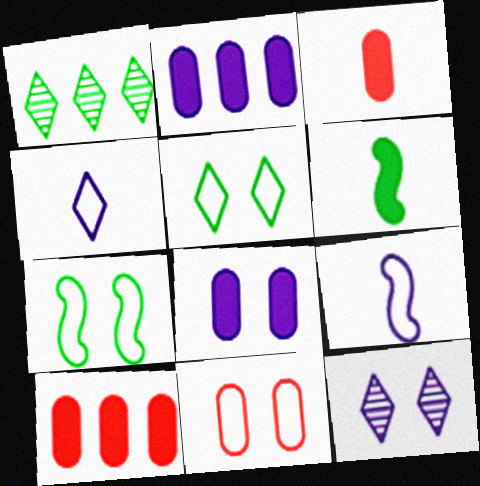[[2, 9, 12]]